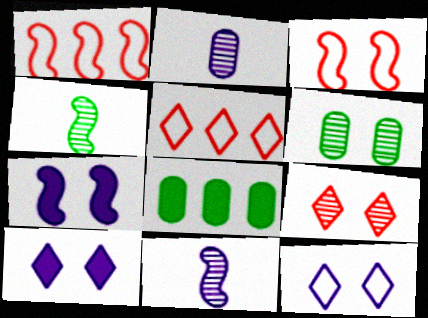[[1, 4, 7], 
[3, 6, 10]]